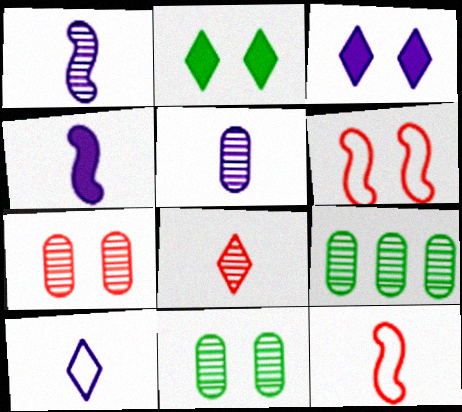[[3, 6, 11], 
[3, 9, 12], 
[4, 5, 10], 
[5, 7, 9]]